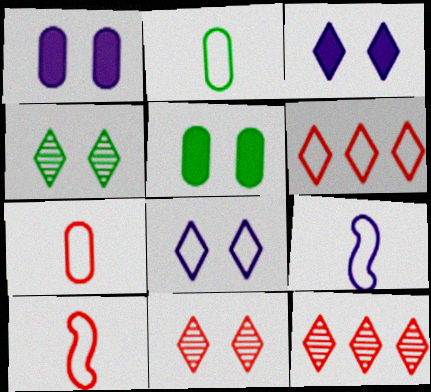[[5, 9, 12]]